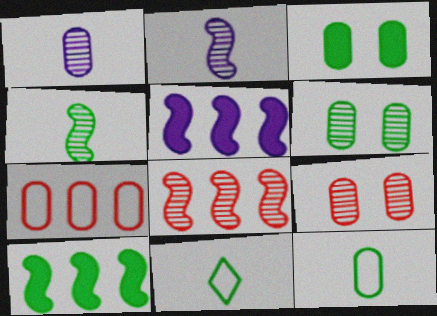[[1, 3, 7], 
[5, 9, 11], 
[6, 10, 11]]